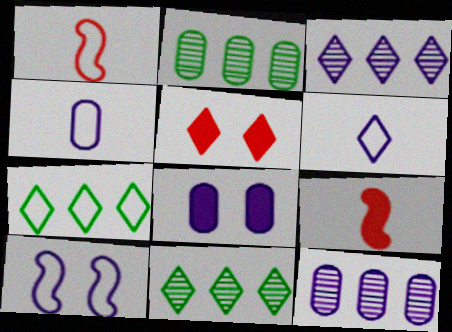[[1, 8, 11], 
[4, 8, 12], 
[5, 6, 11]]